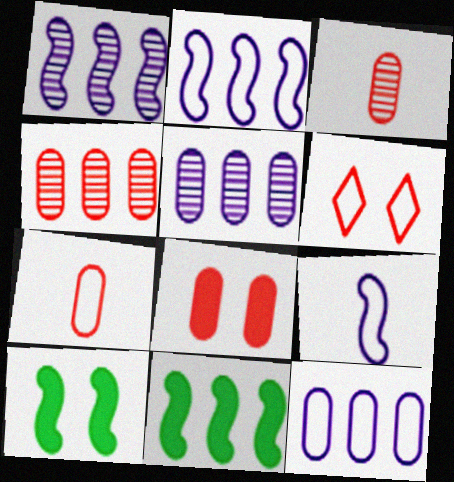[[4, 7, 8]]